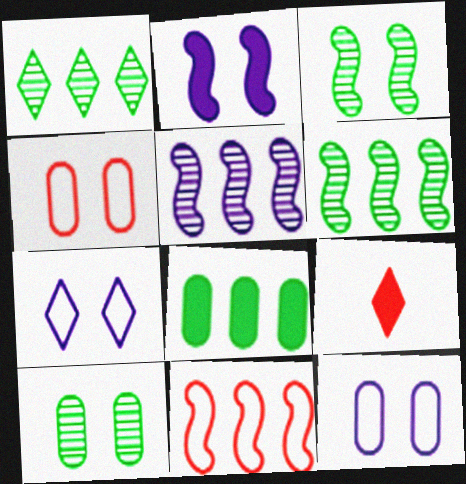[[1, 7, 9], 
[2, 8, 9], 
[6, 9, 12]]